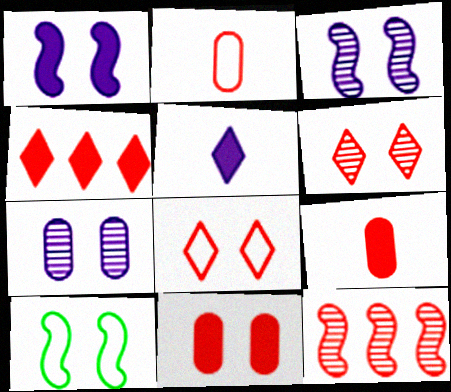[[8, 9, 12]]